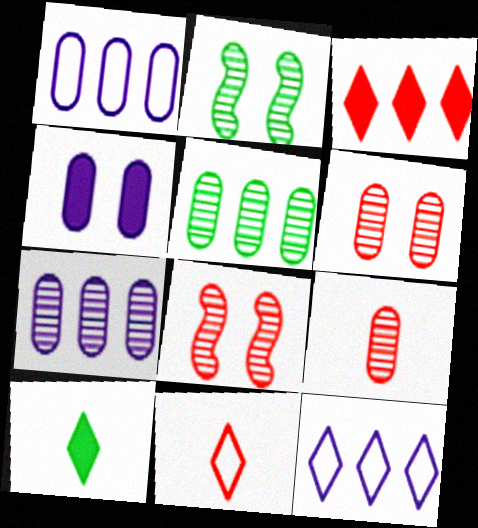[[1, 8, 10]]